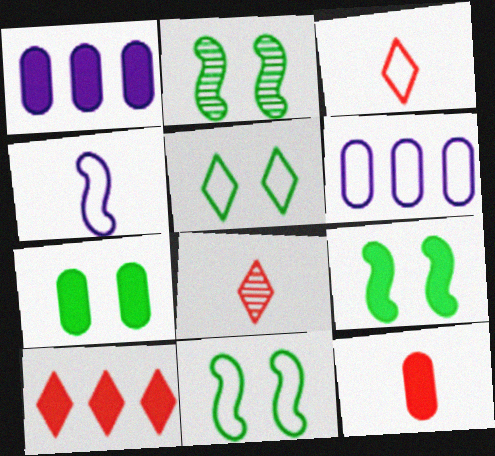[[1, 2, 3], 
[1, 7, 12], 
[1, 8, 11], 
[2, 5, 7], 
[2, 9, 11], 
[3, 6, 11], 
[6, 8, 9]]